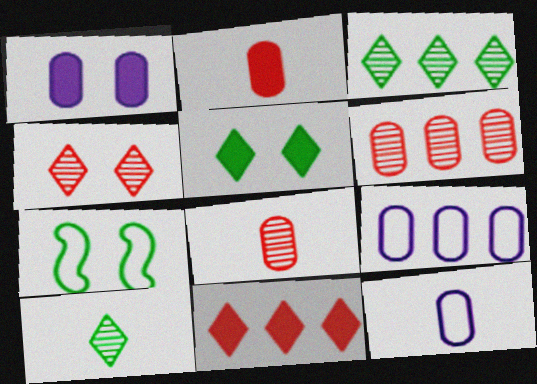[[1, 4, 7]]